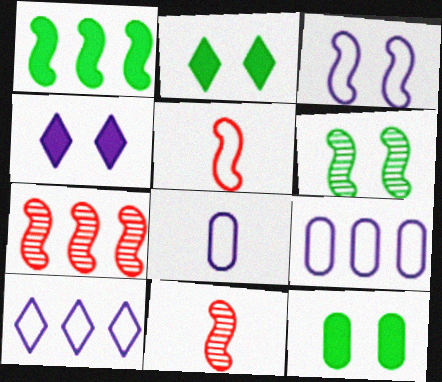[[1, 3, 11], 
[2, 7, 8], 
[2, 9, 11], 
[3, 8, 10], 
[10, 11, 12]]